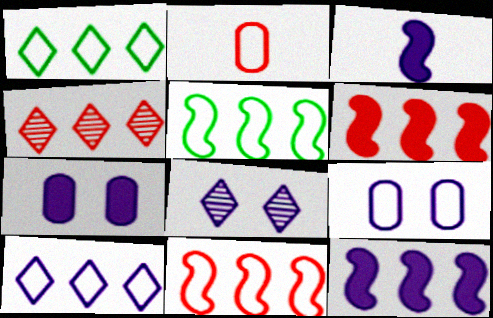[]